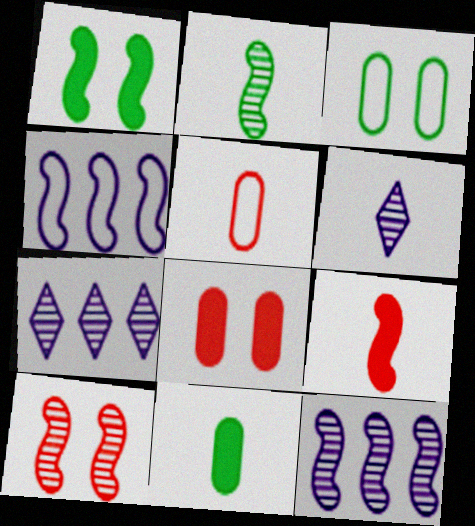[[1, 5, 7], 
[2, 10, 12], 
[3, 7, 9]]